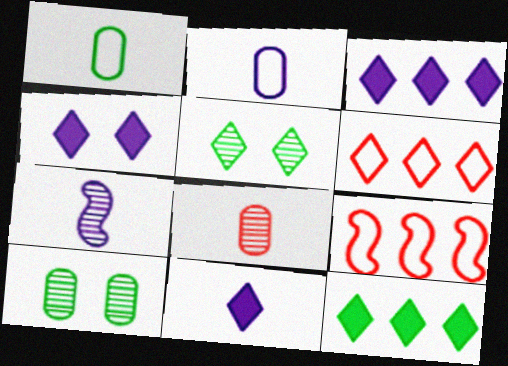[[2, 7, 11], 
[3, 4, 11], 
[5, 6, 11], 
[9, 10, 11]]